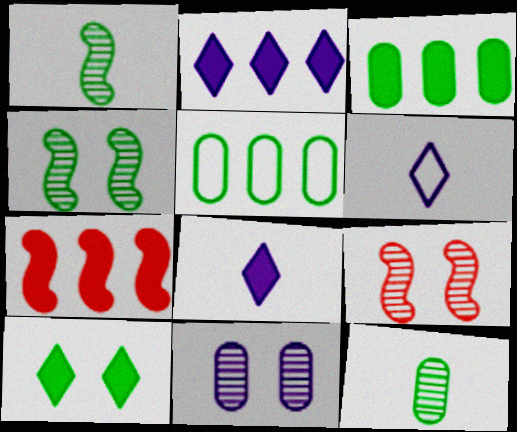[[1, 5, 10], 
[2, 3, 7], 
[3, 6, 9], 
[5, 8, 9]]